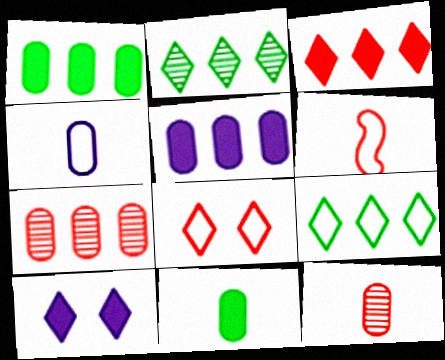[[4, 11, 12]]